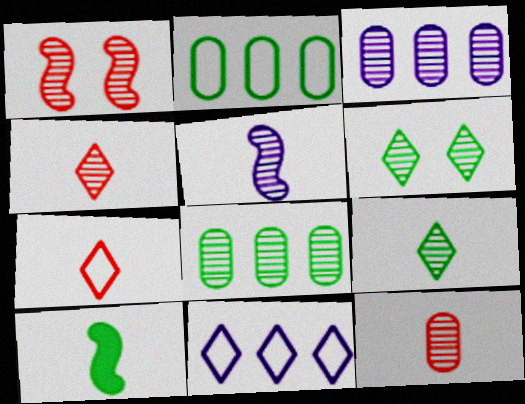[[1, 3, 9], 
[2, 6, 10], 
[5, 9, 12]]